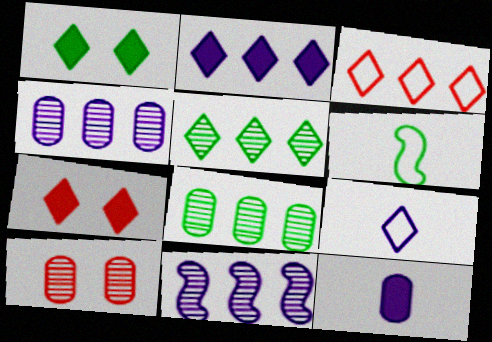[[1, 6, 8], 
[2, 3, 5], 
[2, 6, 10], 
[4, 6, 7], 
[5, 7, 9]]